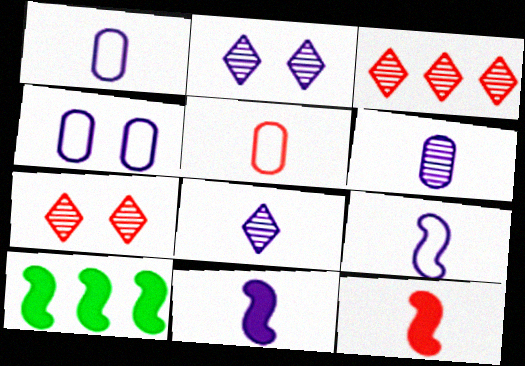[[1, 7, 10], 
[1, 8, 11], 
[2, 5, 10]]